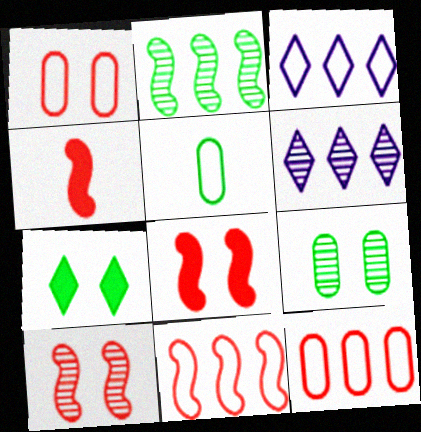[[2, 5, 7], 
[3, 4, 9], 
[4, 10, 11], 
[5, 6, 8]]